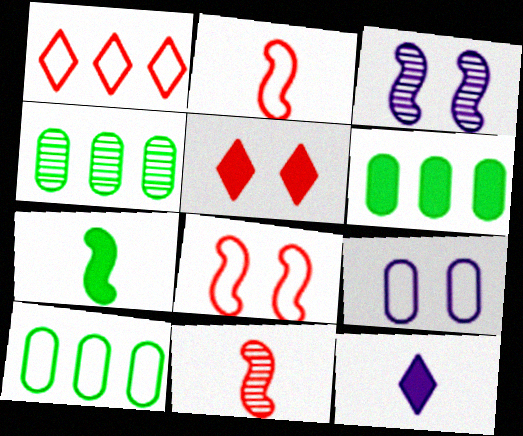[[4, 6, 10], 
[4, 8, 12]]